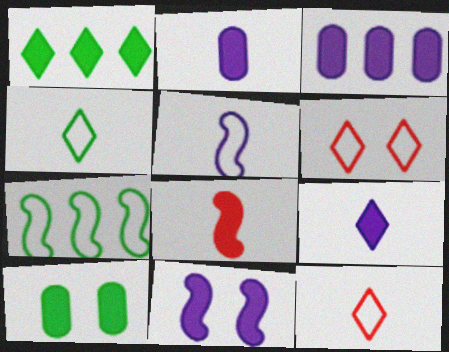[[3, 9, 11]]